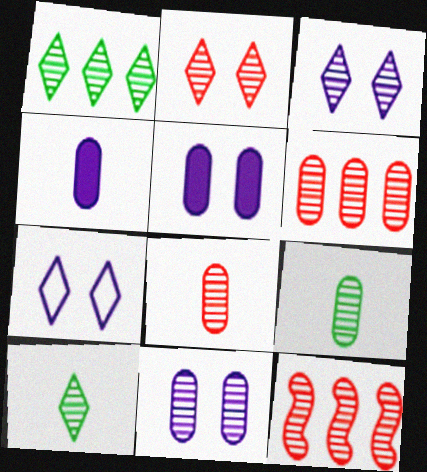[[2, 8, 12], 
[3, 9, 12], 
[6, 9, 11], 
[10, 11, 12]]